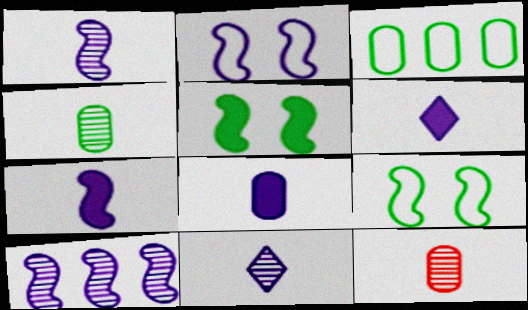[[2, 7, 10], 
[6, 7, 8]]